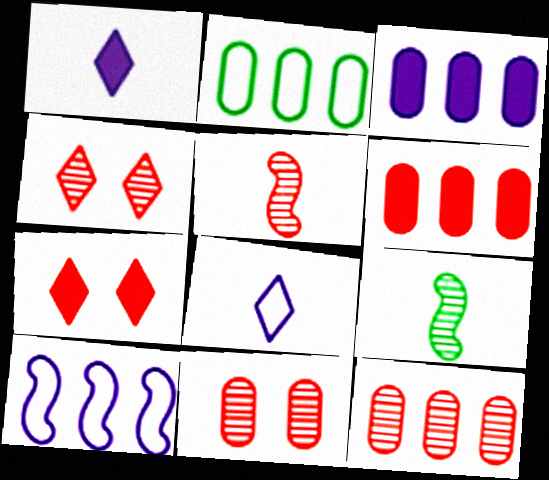[[2, 3, 12], 
[4, 5, 12]]